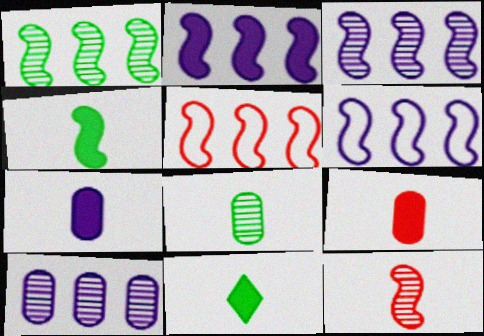[[1, 2, 5], 
[2, 3, 6]]